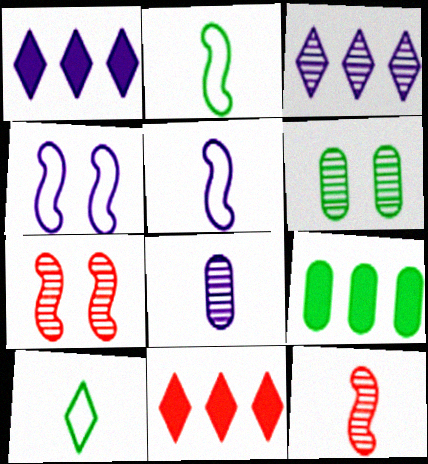[[1, 4, 8], 
[3, 6, 12], 
[5, 6, 11]]